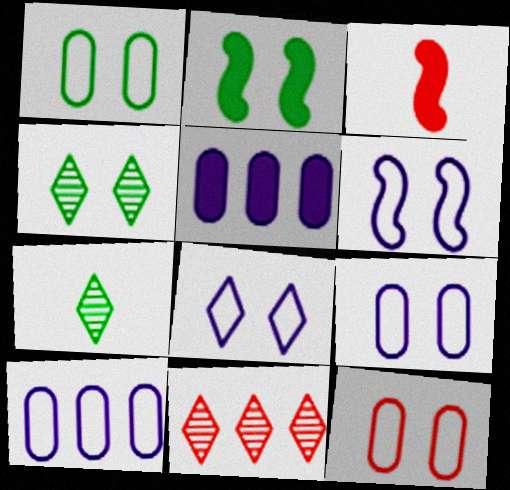[[1, 2, 4], 
[1, 9, 12], 
[3, 4, 10], 
[3, 11, 12], 
[6, 8, 9]]